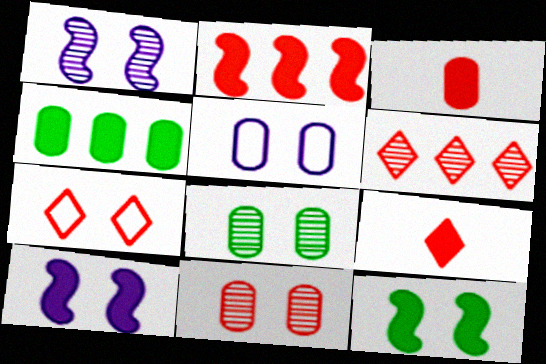[[4, 9, 10], 
[6, 7, 9], 
[7, 8, 10]]